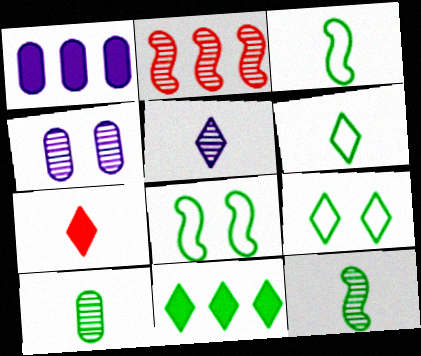[[5, 6, 7], 
[8, 10, 11]]